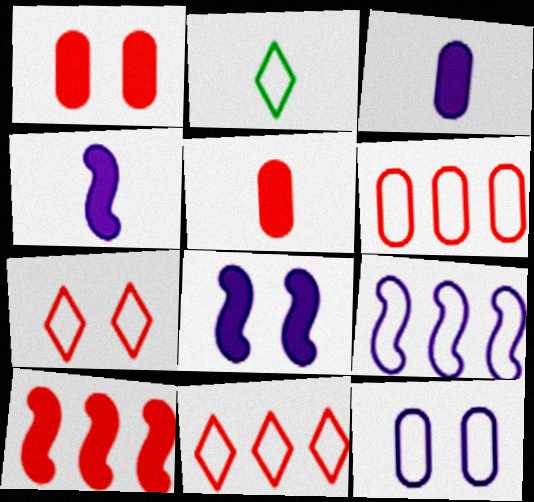[]